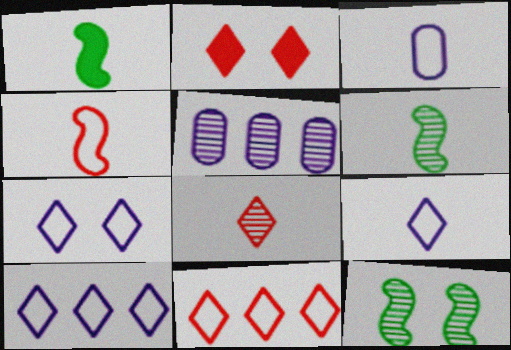[[1, 3, 8], 
[2, 8, 11], 
[5, 8, 12], 
[7, 9, 10]]